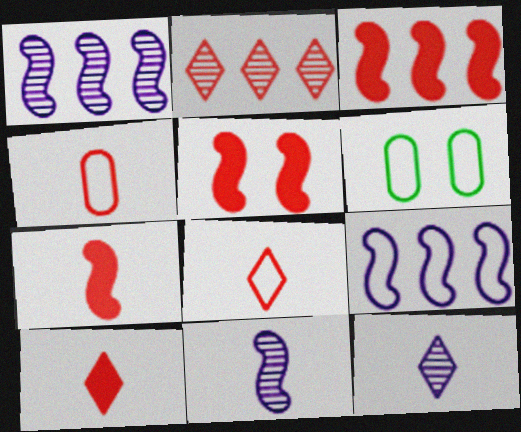[[1, 6, 10], 
[2, 4, 5], 
[3, 5, 7], 
[3, 6, 12], 
[6, 8, 9]]